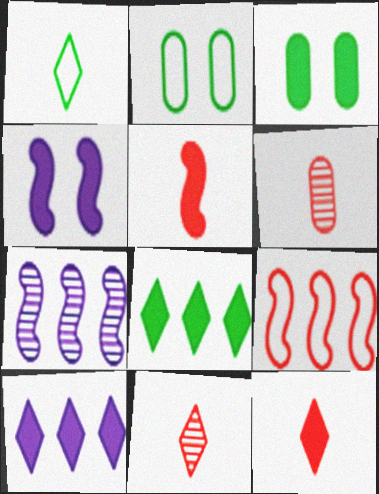[[2, 7, 12], 
[3, 5, 10]]